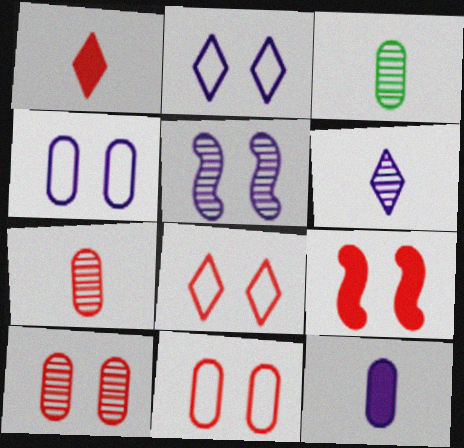[[8, 9, 10]]